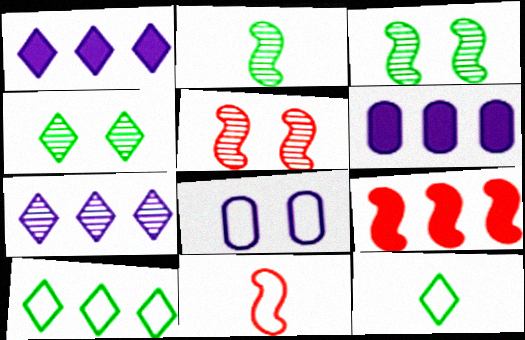[[4, 6, 11], 
[5, 6, 12], 
[5, 9, 11], 
[8, 10, 11]]